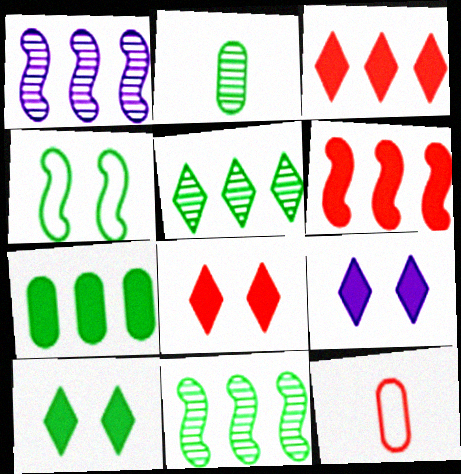[[1, 10, 12], 
[8, 9, 10], 
[9, 11, 12]]